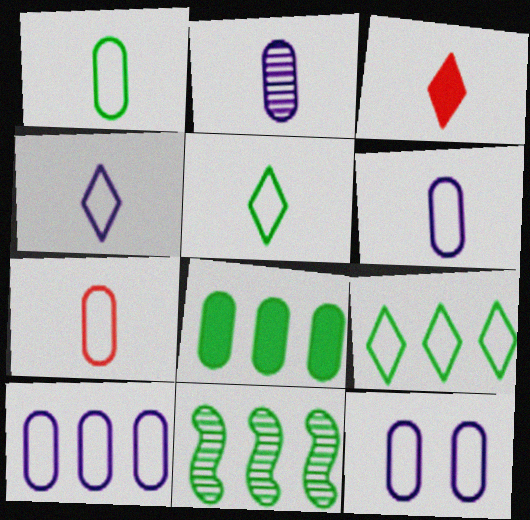[[1, 6, 7], 
[3, 11, 12], 
[6, 10, 12], 
[8, 9, 11]]